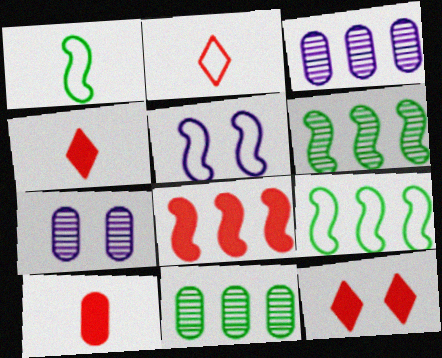[[1, 3, 12], 
[4, 5, 11], 
[4, 7, 9], 
[8, 10, 12]]